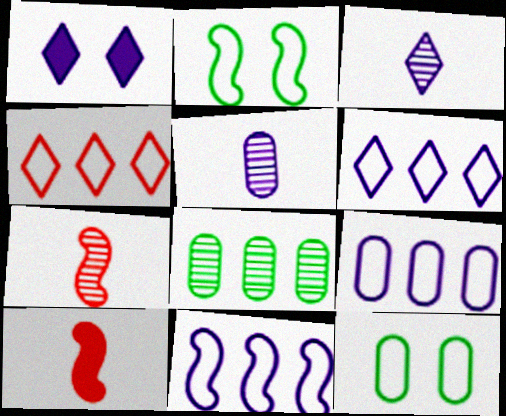[[1, 3, 6], 
[1, 5, 11], 
[6, 9, 11]]